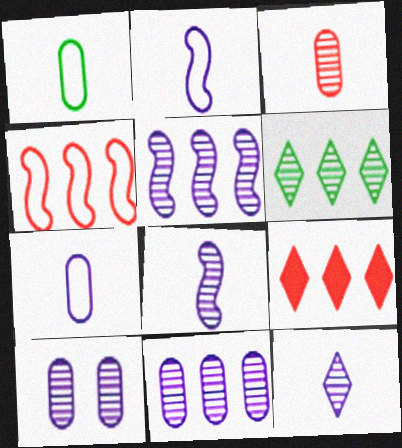[[5, 10, 12]]